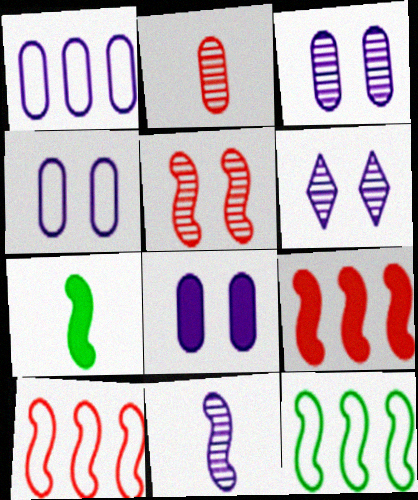[[3, 4, 8]]